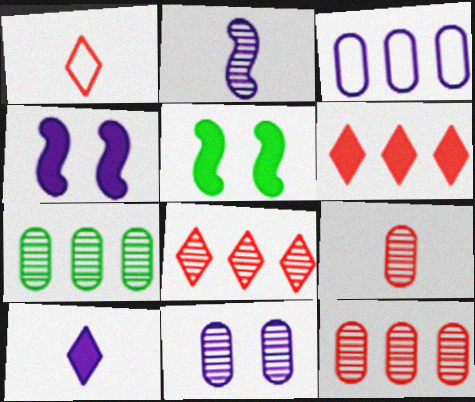[[1, 4, 7], 
[7, 9, 11]]